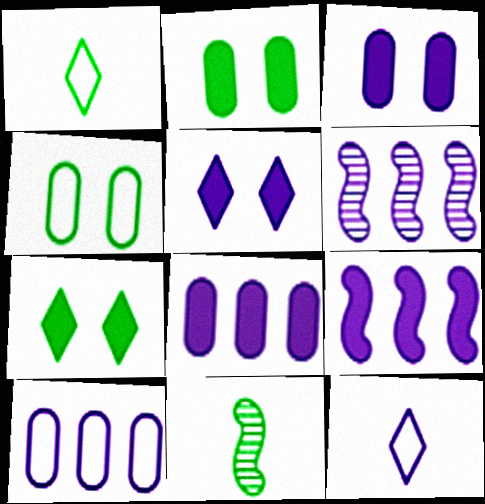[[3, 6, 12]]